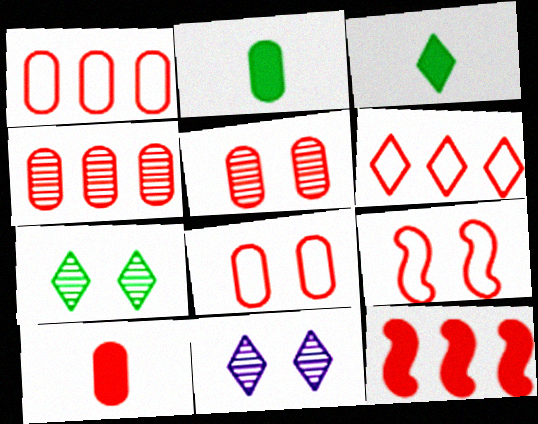[[1, 5, 10], 
[3, 6, 11], 
[4, 6, 12], 
[4, 8, 10]]